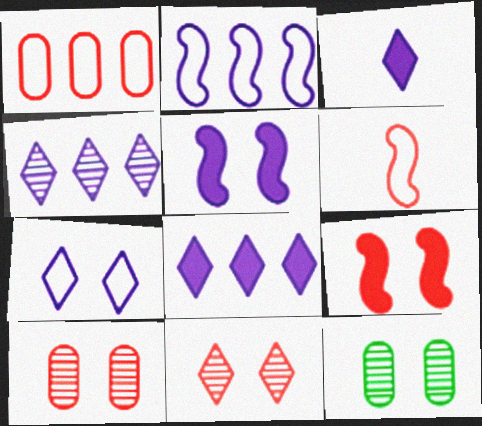[[3, 4, 7], 
[6, 8, 12], 
[7, 9, 12]]